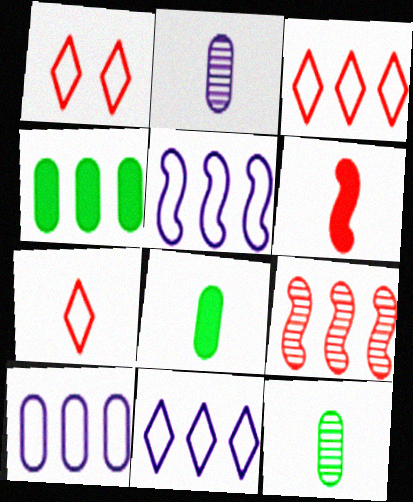[[1, 3, 7], 
[4, 9, 11], 
[5, 10, 11]]